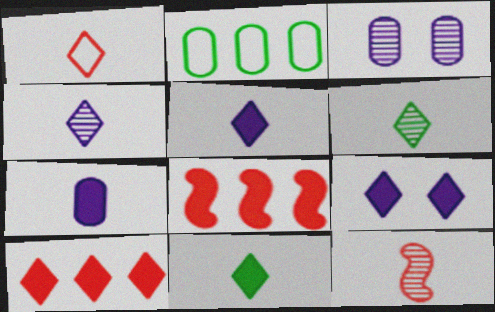[[1, 4, 11], 
[1, 5, 6], 
[2, 9, 12], 
[9, 10, 11]]